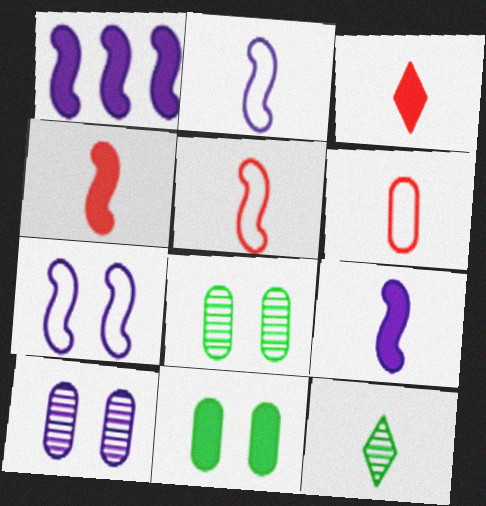[[1, 3, 11], 
[6, 9, 12]]